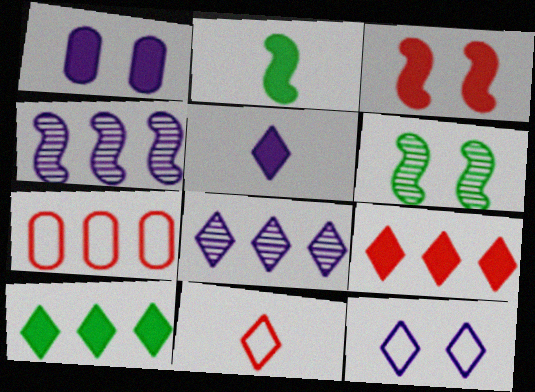[[1, 2, 9], 
[4, 7, 10], 
[5, 6, 7], 
[5, 8, 12]]